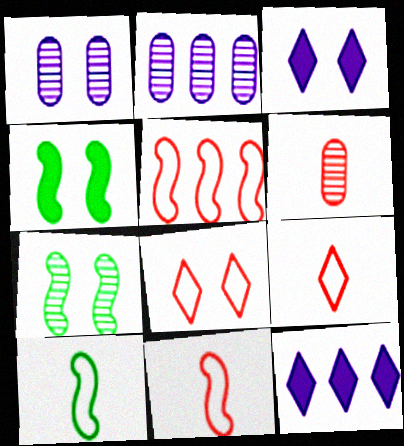[[1, 4, 8], 
[2, 4, 9]]